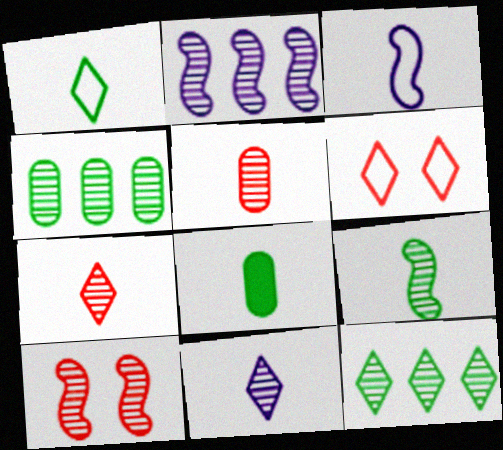[[1, 8, 9], 
[2, 6, 8], 
[2, 9, 10], 
[3, 7, 8], 
[4, 10, 11], 
[5, 9, 11]]